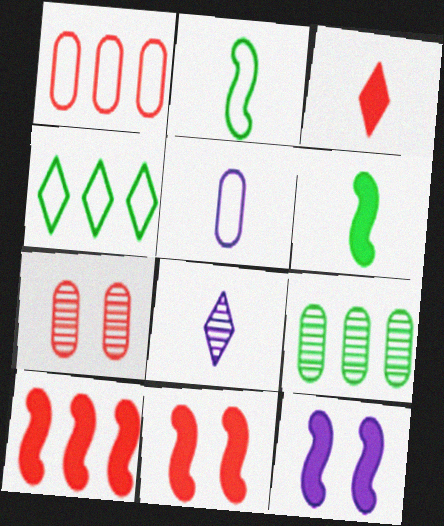[[6, 10, 12]]